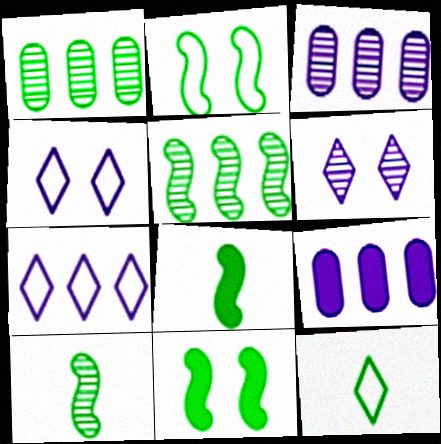[[1, 11, 12], 
[2, 5, 8]]